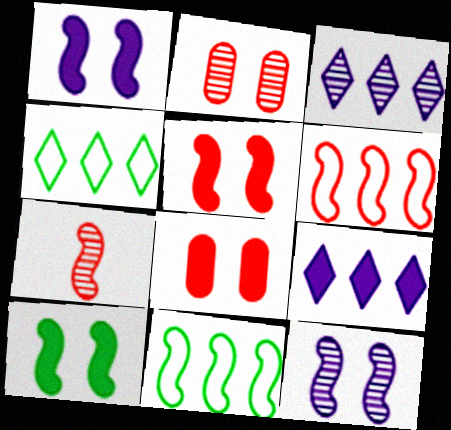[[1, 5, 10], 
[1, 7, 11], 
[5, 6, 7]]